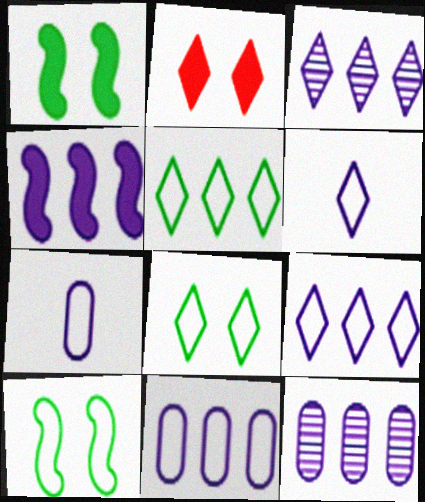[[3, 4, 11], 
[4, 9, 12]]